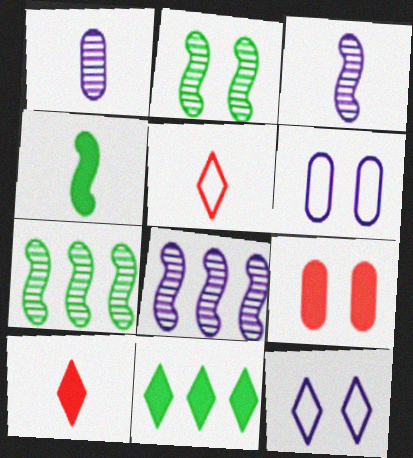[[1, 4, 5], 
[2, 9, 12], 
[6, 7, 10]]